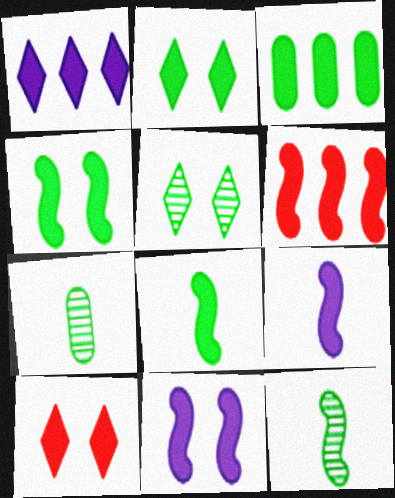[[1, 3, 6], 
[2, 3, 8], 
[3, 9, 10], 
[4, 6, 9], 
[6, 8, 11]]